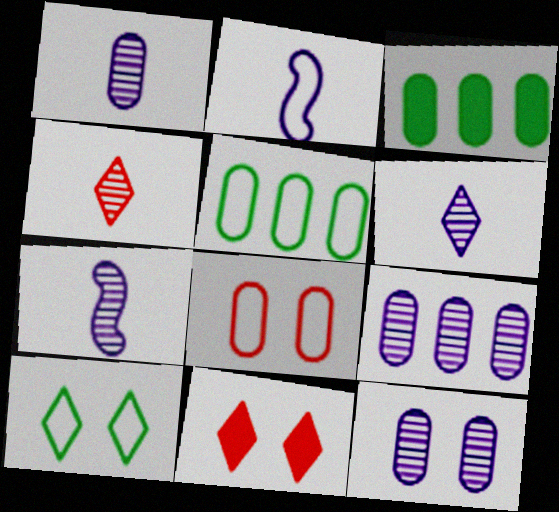[[1, 3, 8], 
[1, 6, 7], 
[1, 9, 12], 
[5, 7, 11]]